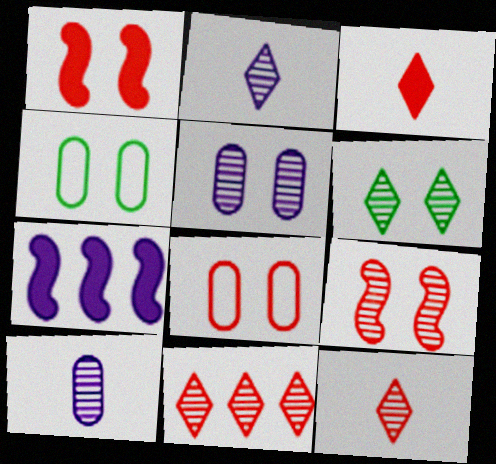[[2, 6, 11], 
[4, 7, 12], 
[5, 6, 9]]